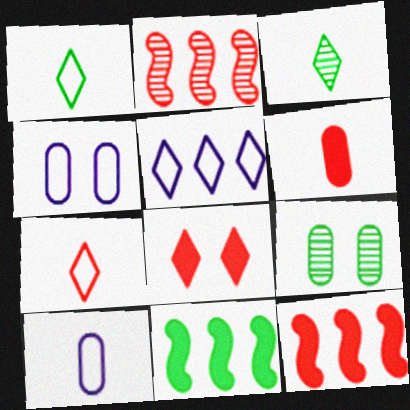[[1, 9, 11], 
[3, 4, 12], 
[3, 5, 8], 
[6, 8, 12]]